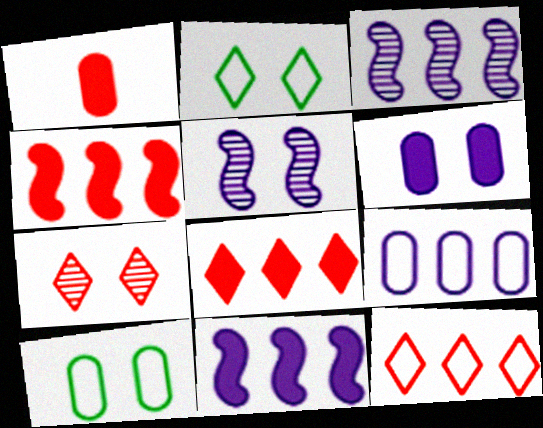[[1, 2, 3]]